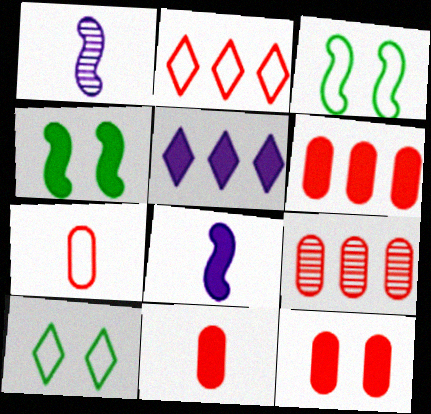[[1, 6, 10], 
[4, 5, 11], 
[6, 11, 12], 
[7, 9, 12], 
[8, 9, 10]]